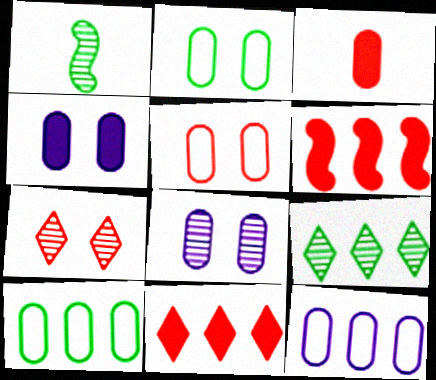[[3, 8, 10], 
[6, 9, 12]]